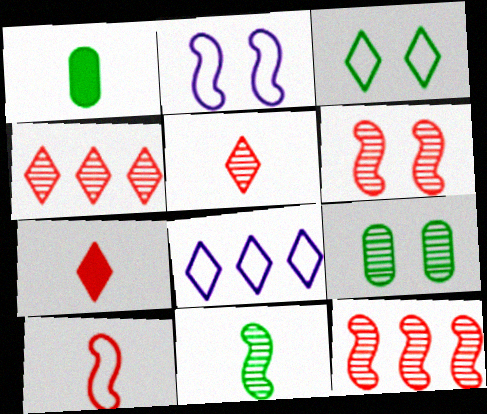[[1, 2, 4], 
[1, 6, 8]]